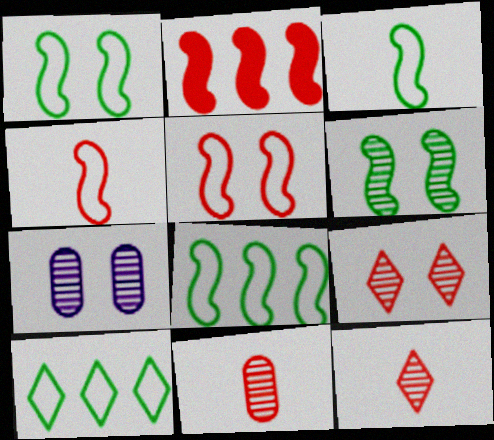[[1, 3, 8], 
[6, 7, 9]]